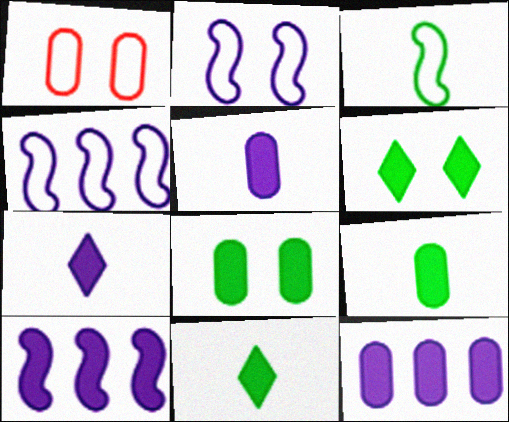[]